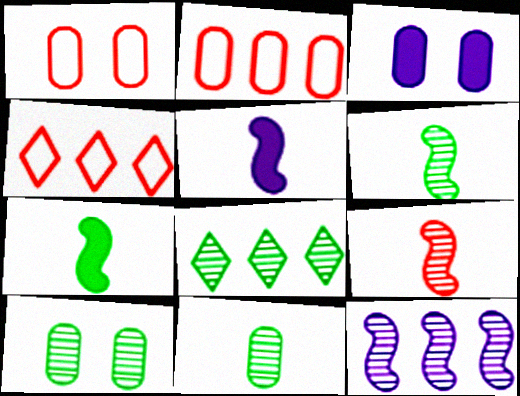[[1, 3, 10], 
[1, 5, 8], 
[2, 3, 11], 
[3, 4, 6], 
[4, 5, 10], 
[6, 8, 10]]